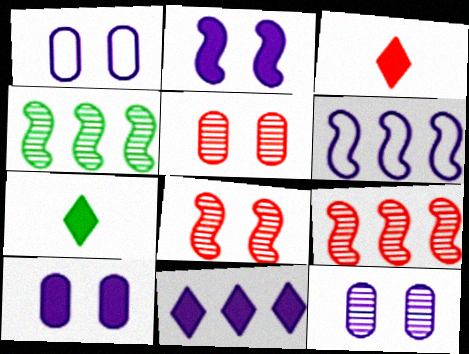[[1, 3, 4], 
[1, 7, 9], 
[1, 10, 12], 
[5, 6, 7]]